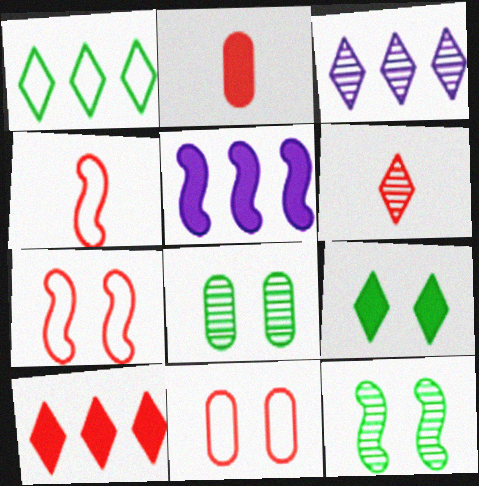[[1, 3, 10], 
[2, 4, 6], 
[2, 5, 9], 
[4, 5, 12]]